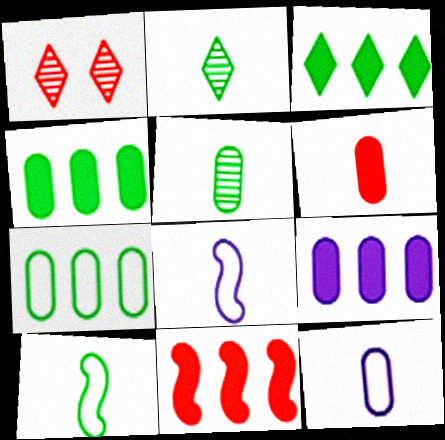[[1, 4, 8], 
[1, 9, 10], 
[2, 6, 8], 
[3, 9, 11], 
[5, 6, 12]]